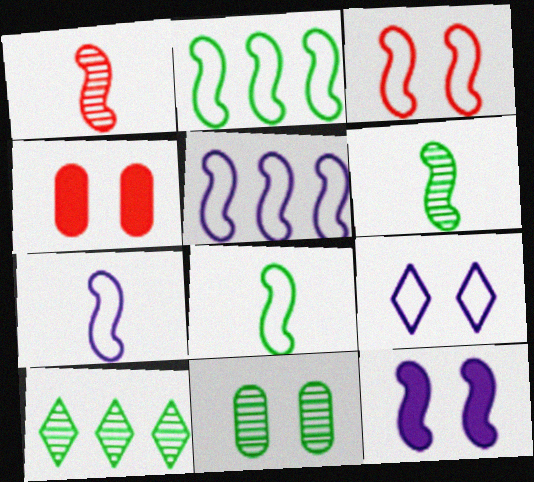[[1, 2, 12], 
[2, 3, 7], 
[3, 5, 8], 
[4, 7, 10], 
[6, 10, 11]]